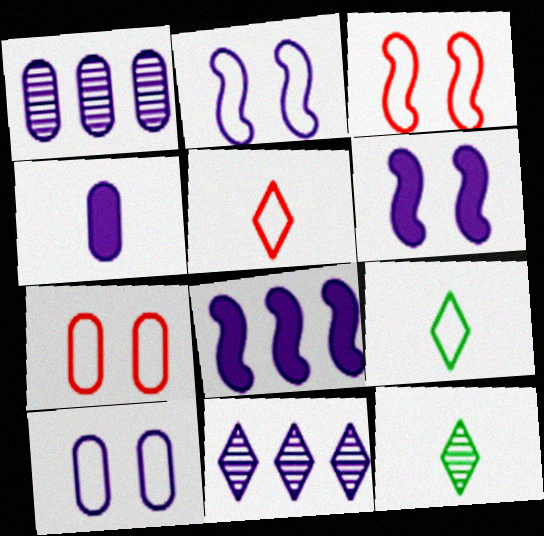[[1, 4, 10], 
[2, 4, 11], 
[7, 8, 12]]